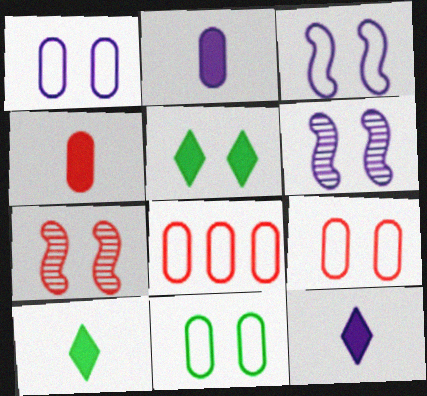[[1, 5, 7], 
[1, 9, 11], 
[5, 6, 9], 
[6, 8, 10]]